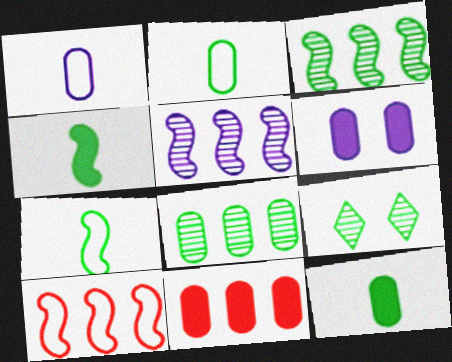[[6, 11, 12]]